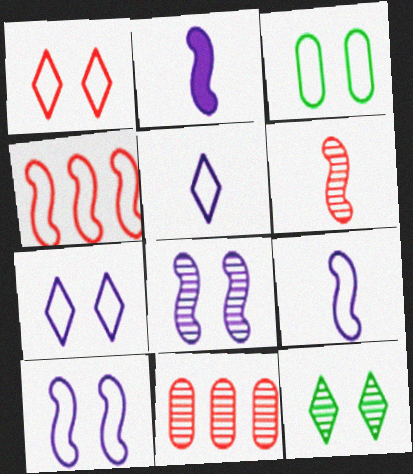[[1, 3, 10], 
[3, 4, 5]]